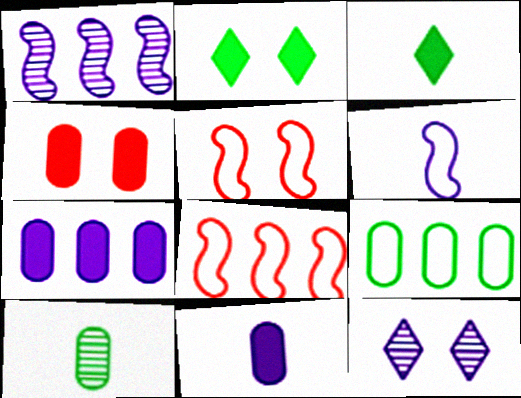[[6, 7, 12]]